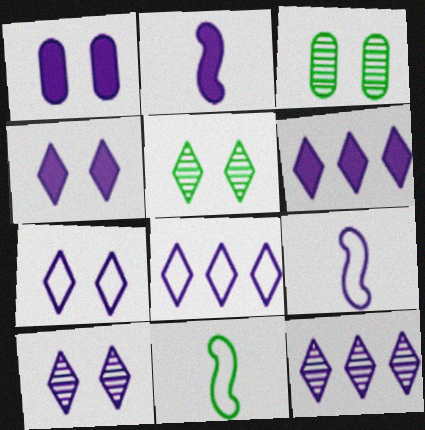[[1, 2, 6], 
[1, 9, 12], 
[4, 7, 10], 
[6, 8, 12]]